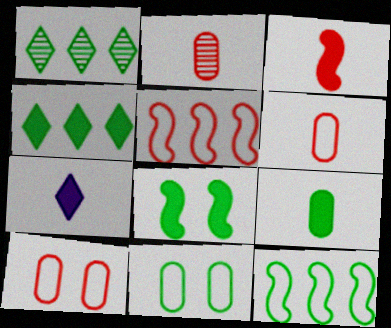[[3, 7, 9], 
[4, 8, 9]]